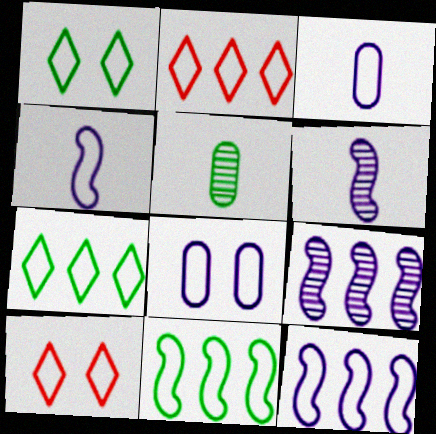[[3, 10, 11]]